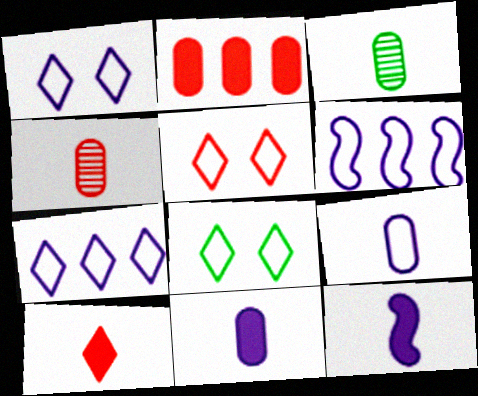[[1, 5, 8], 
[1, 6, 9]]